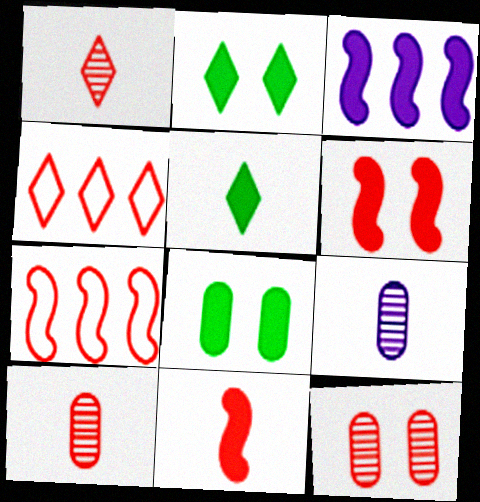[[2, 7, 9], 
[4, 6, 10], 
[4, 11, 12]]